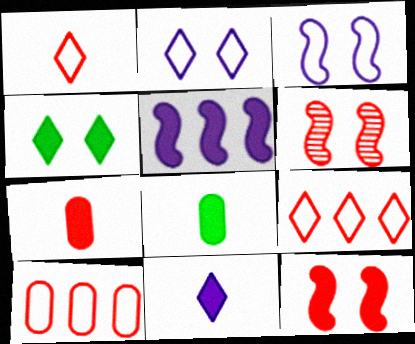[[4, 5, 7], 
[6, 7, 9]]